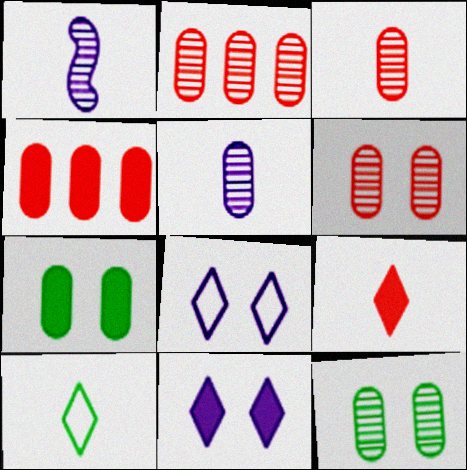[[2, 3, 6], 
[2, 5, 12]]